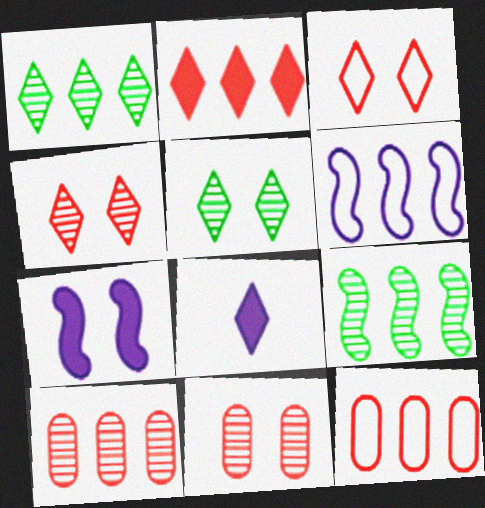[[1, 3, 8]]